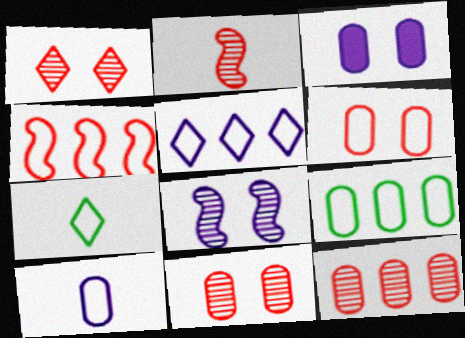[[1, 2, 12], 
[4, 5, 9], 
[6, 9, 10]]